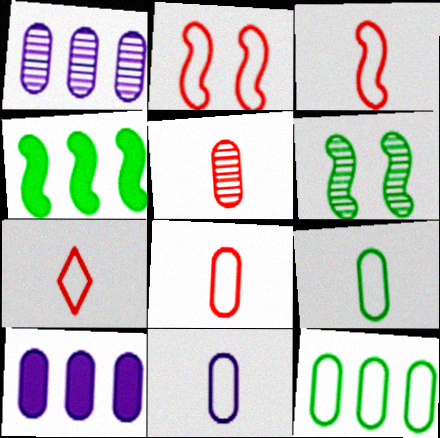[[3, 7, 8], 
[6, 7, 10], 
[8, 9, 11]]